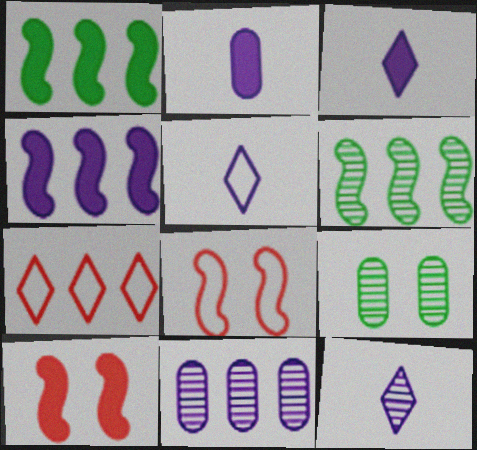[[1, 7, 11], 
[3, 5, 12]]